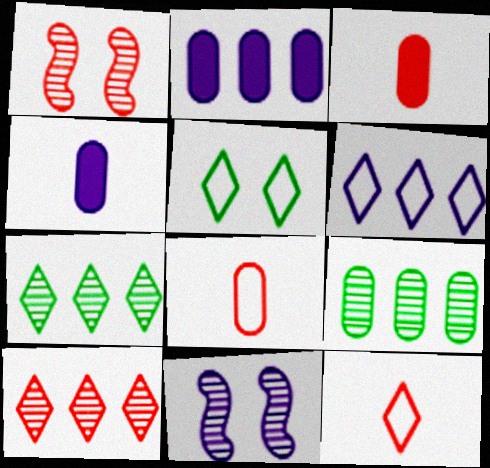[[4, 6, 11], 
[5, 6, 12]]